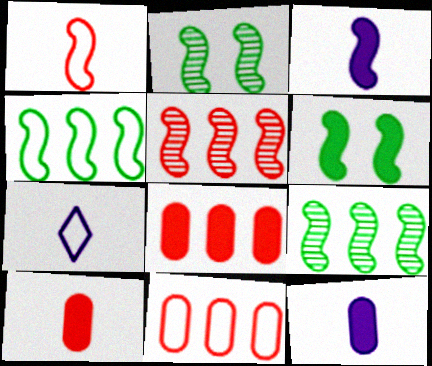[[2, 7, 8]]